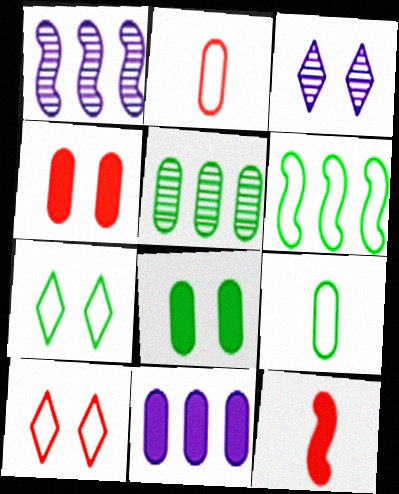[[5, 8, 9], 
[6, 7, 9]]